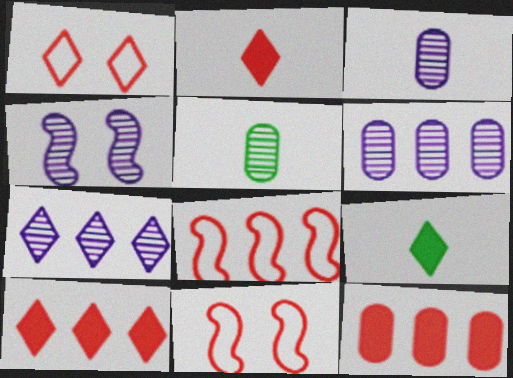[[1, 7, 9], 
[3, 4, 7], 
[6, 9, 11]]